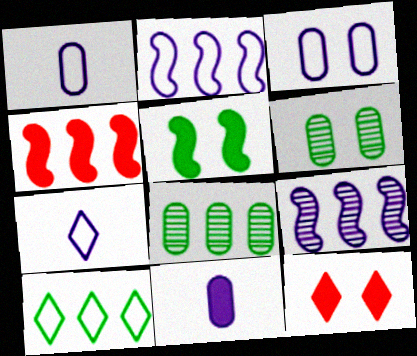[[2, 3, 7], 
[4, 6, 7]]